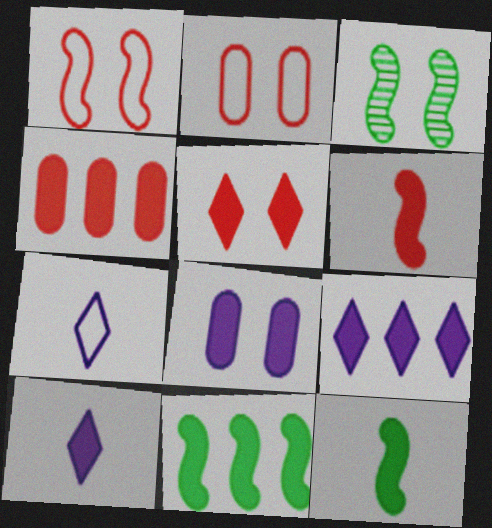[[3, 4, 7], 
[4, 5, 6], 
[4, 9, 11]]